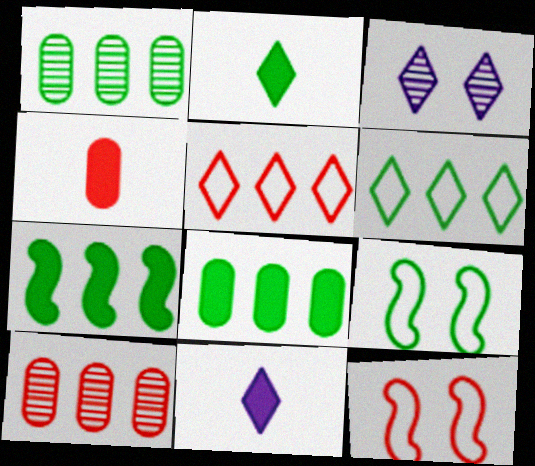[[1, 2, 9], 
[1, 6, 7], 
[1, 11, 12], 
[2, 3, 5], 
[9, 10, 11]]